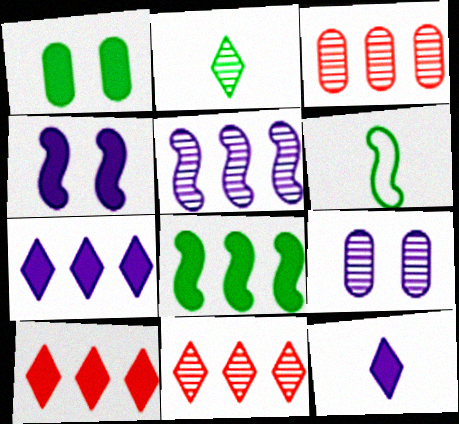[[6, 9, 10]]